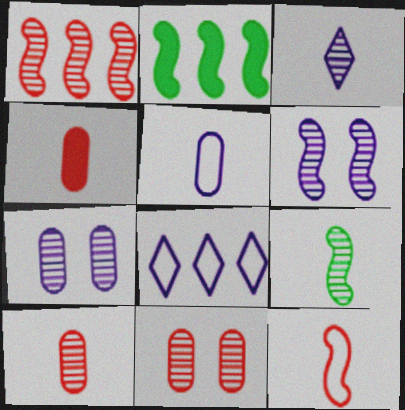[[1, 6, 9], 
[2, 6, 12], 
[3, 9, 10]]